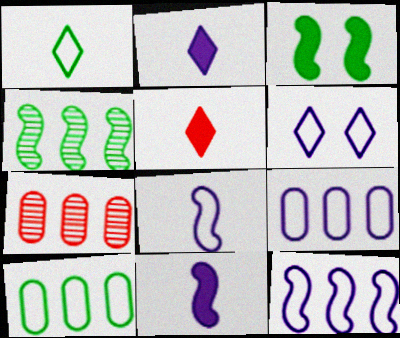[[6, 8, 9]]